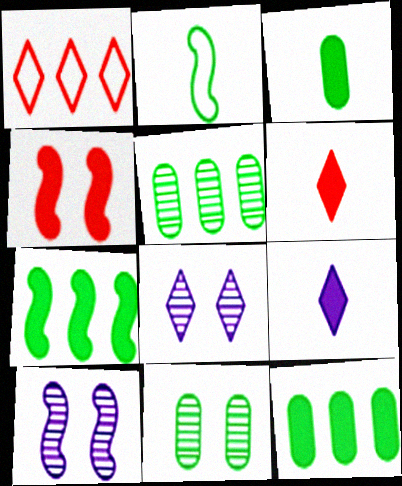[[1, 3, 10], 
[4, 9, 12]]